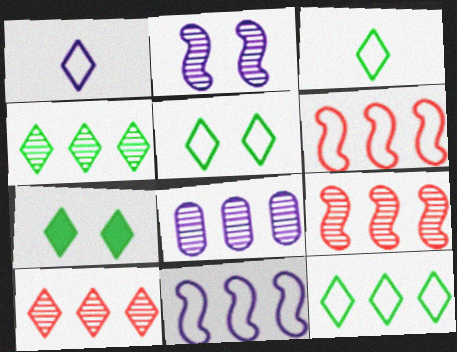[[1, 7, 10], 
[3, 4, 7], 
[3, 5, 12], 
[4, 8, 9]]